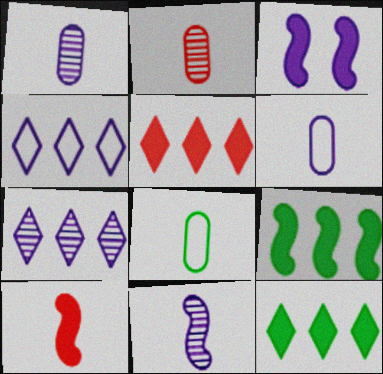[[1, 3, 4], 
[3, 6, 7], 
[3, 9, 10]]